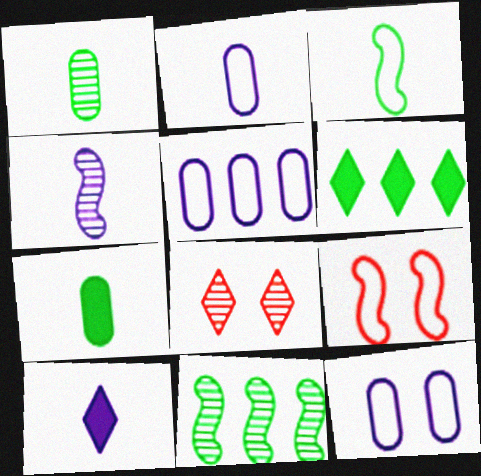[[2, 4, 10], 
[2, 5, 12]]